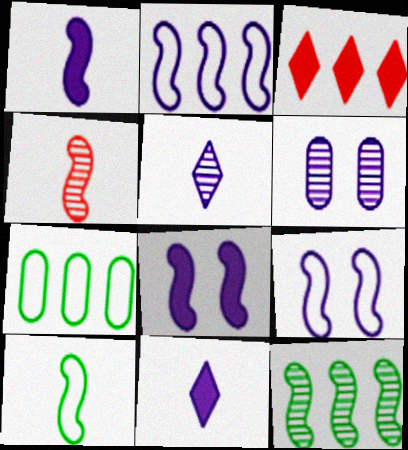[[1, 4, 10], 
[2, 6, 11], 
[3, 6, 10]]